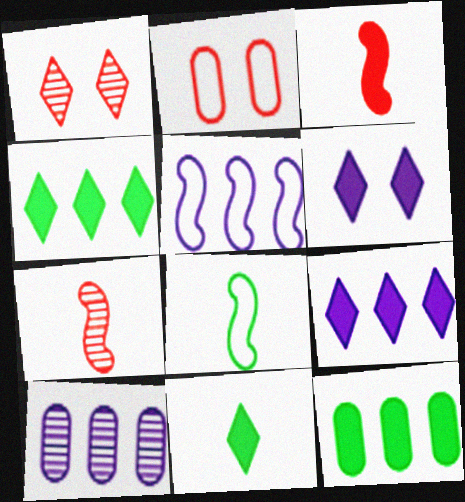[[3, 6, 12], 
[5, 9, 10]]